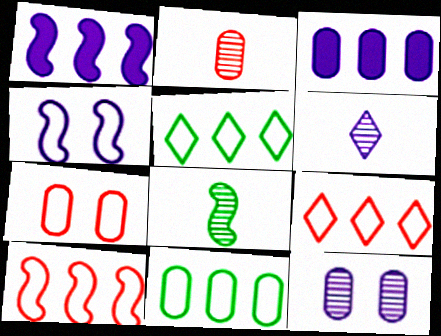[[2, 6, 8], 
[3, 4, 6]]